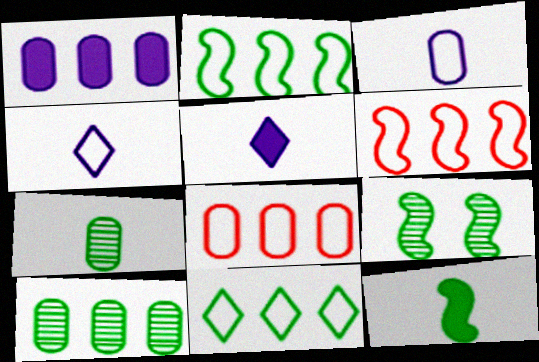[[1, 8, 10], 
[2, 9, 12], 
[5, 8, 9]]